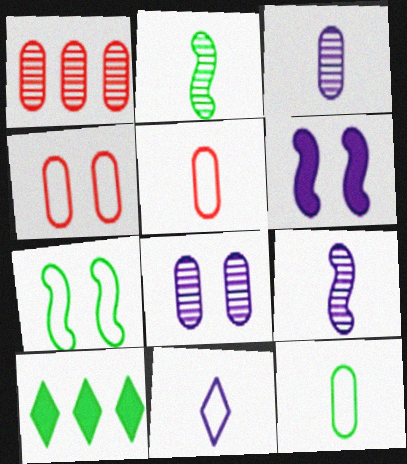[[4, 9, 10]]